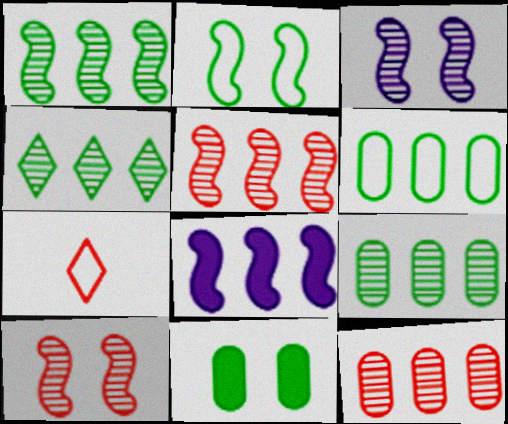[[1, 4, 9]]